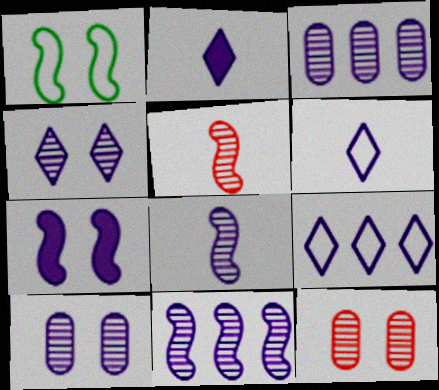[[2, 4, 9], 
[3, 4, 8], 
[3, 6, 7]]